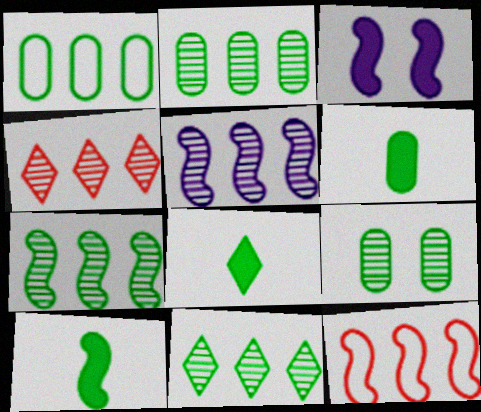[[1, 6, 9], 
[2, 4, 5], 
[2, 7, 11], 
[6, 8, 10]]